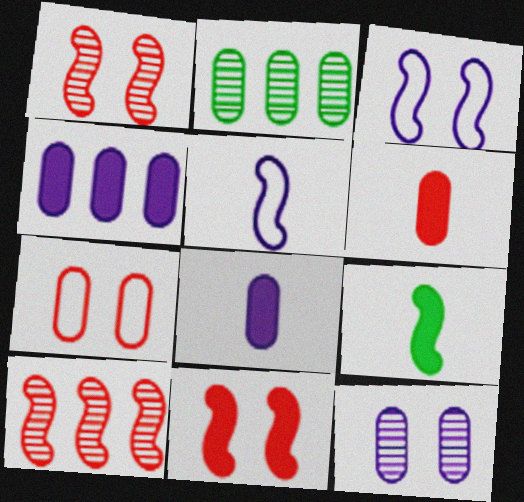[[2, 7, 8], 
[3, 9, 10]]